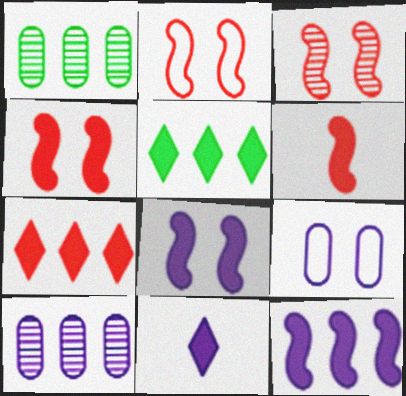[[1, 2, 11], 
[2, 3, 4]]